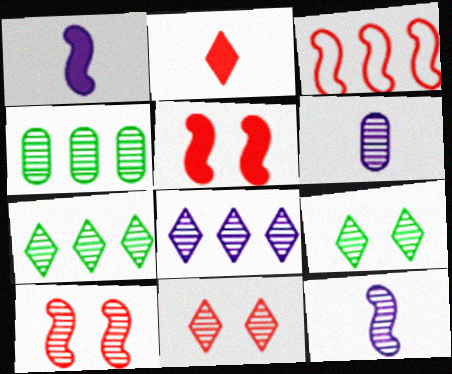[[4, 11, 12], 
[6, 7, 10]]